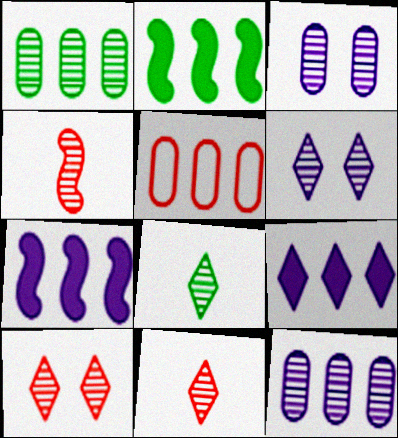[[1, 4, 6]]